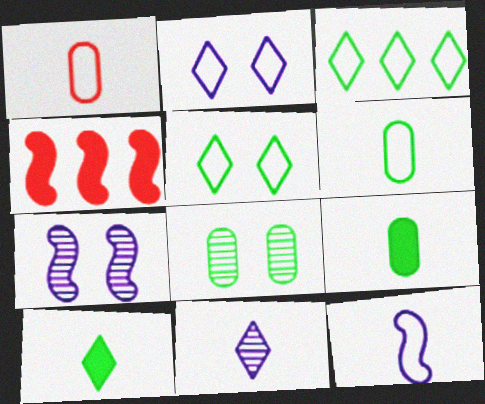[]